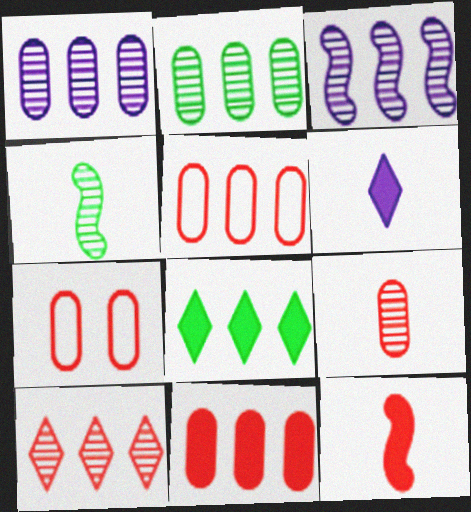[[2, 3, 10], 
[3, 5, 8], 
[7, 9, 11], 
[7, 10, 12]]